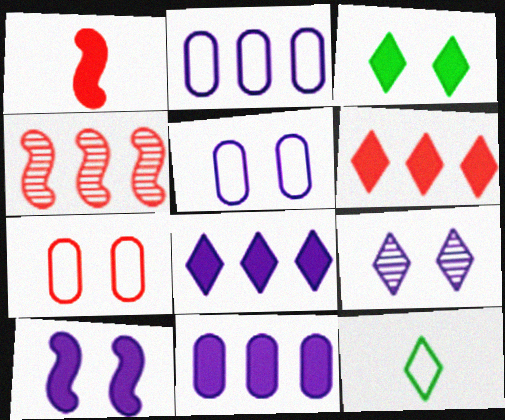[[1, 3, 11], 
[5, 9, 10], 
[6, 9, 12]]